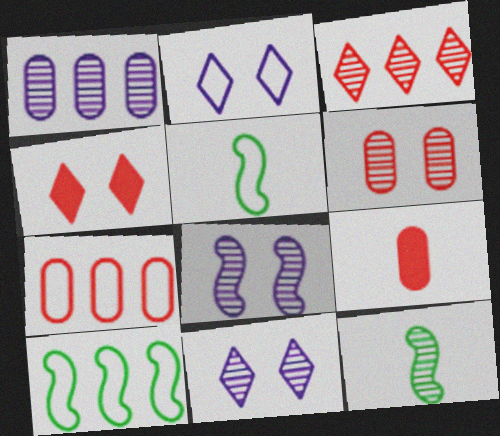[[1, 4, 5], 
[2, 5, 7], 
[6, 7, 9], 
[9, 10, 11]]